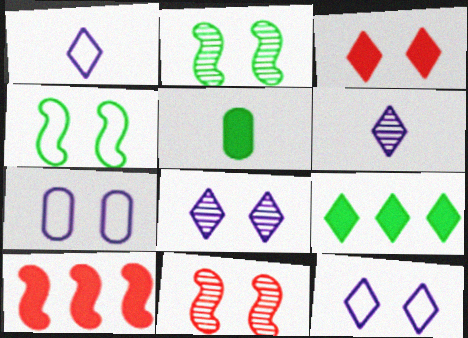[[2, 3, 7]]